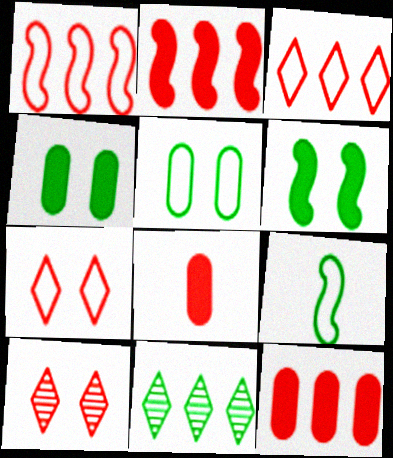[[1, 8, 10], 
[4, 9, 11]]